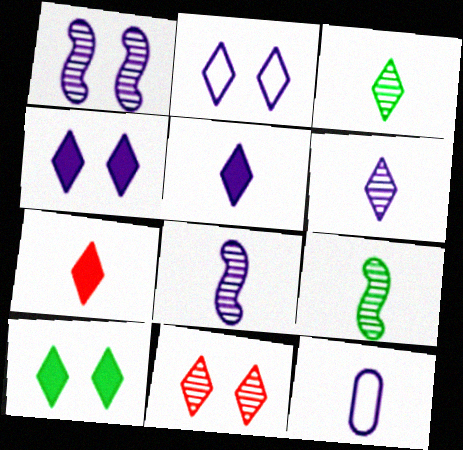[[2, 10, 11], 
[5, 8, 12], 
[7, 9, 12]]